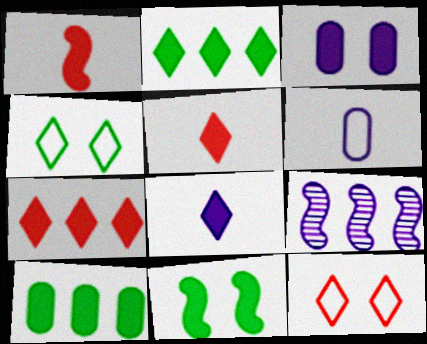[[1, 2, 3]]